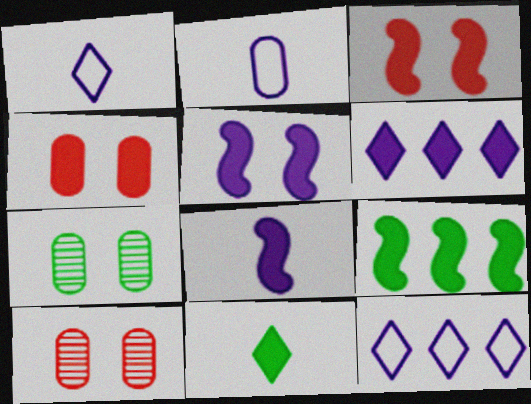[[1, 9, 10], 
[3, 8, 9]]